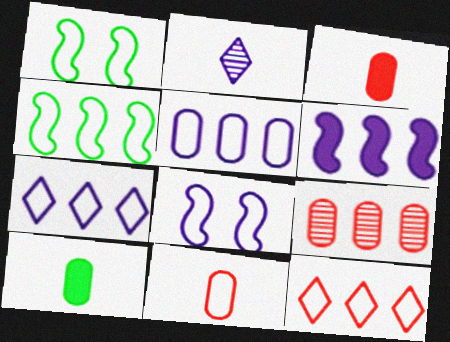[[1, 7, 11], 
[4, 5, 12]]